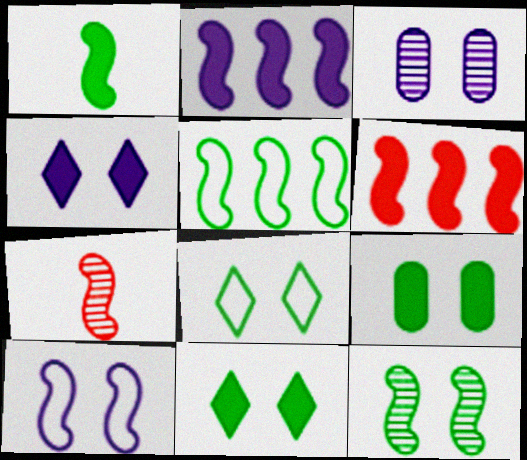[[1, 5, 12], 
[3, 4, 10], 
[8, 9, 12]]